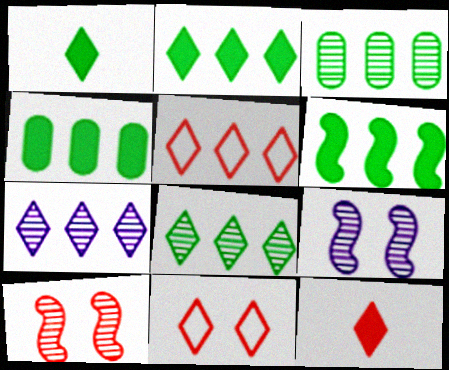[[1, 7, 11], 
[2, 4, 6], 
[2, 5, 7]]